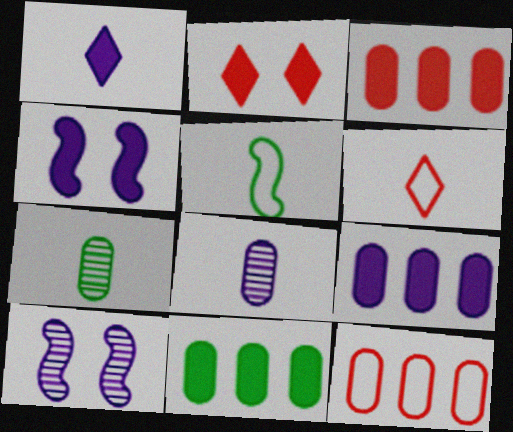[[1, 4, 9], 
[3, 9, 11], 
[6, 10, 11]]